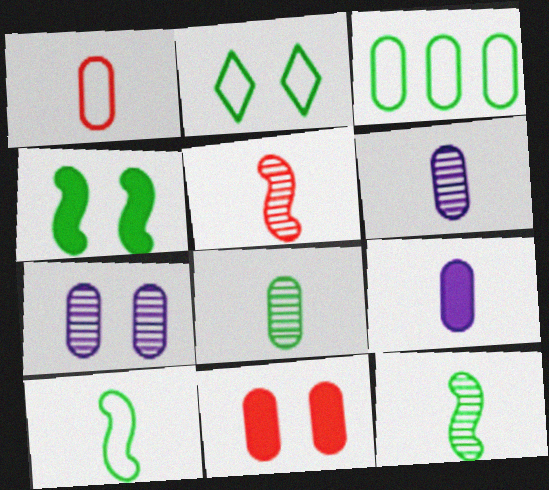[[1, 8, 9], 
[2, 3, 10], 
[3, 6, 11]]